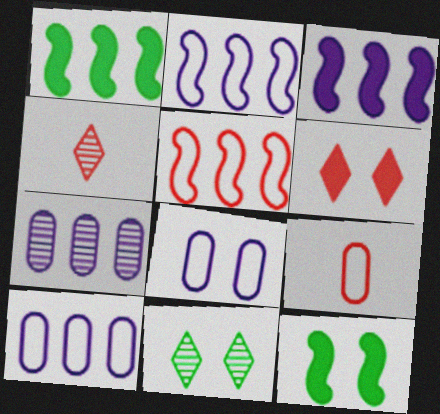[[1, 4, 8], 
[3, 9, 11], 
[4, 10, 12]]